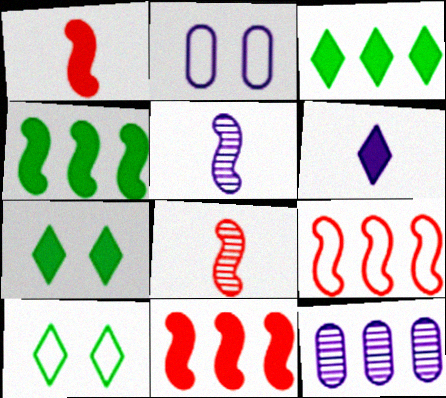[[1, 10, 12], 
[2, 3, 8], 
[3, 9, 12]]